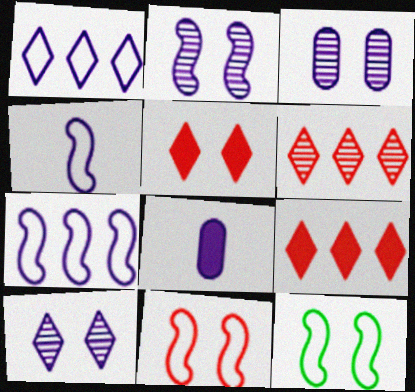[[1, 2, 8], 
[2, 3, 10], 
[3, 5, 12], 
[6, 8, 12], 
[7, 8, 10]]